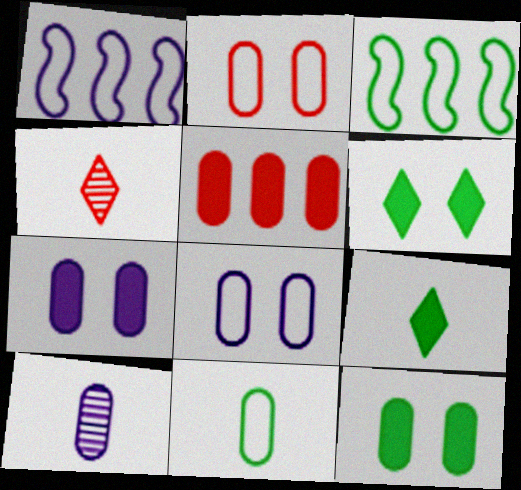[[1, 4, 12], 
[3, 4, 7]]